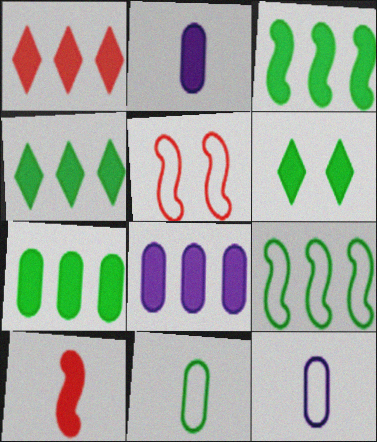[[1, 3, 8], 
[3, 4, 7], 
[6, 8, 10]]